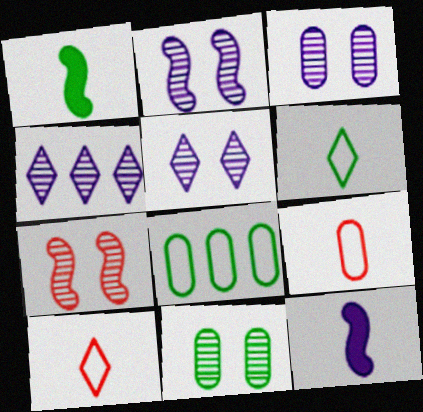[[2, 3, 5], 
[5, 7, 11]]